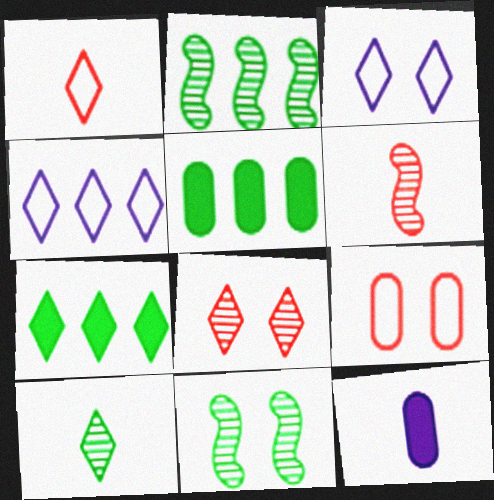[[3, 5, 6]]